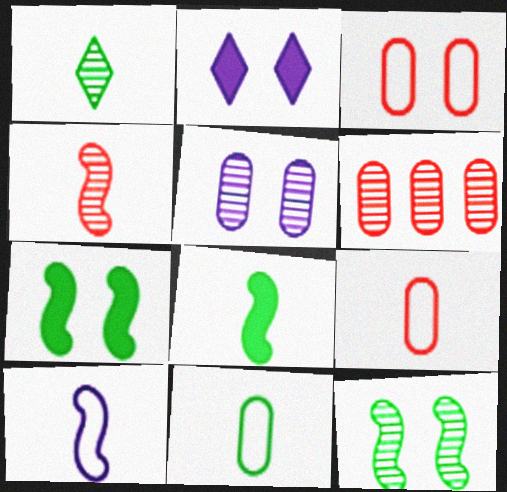[[1, 8, 11], 
[2, 3, 12], 
[4, 8, 10]]